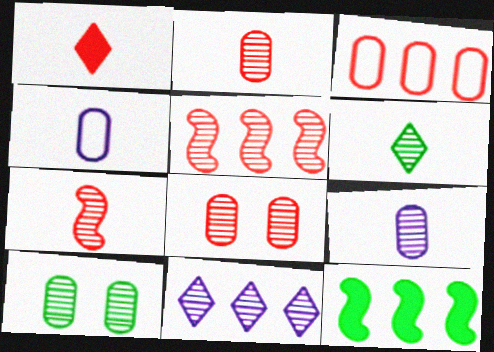[[3, 11, 12], 
[6, 7, 9], 
[7, 10, 11]]